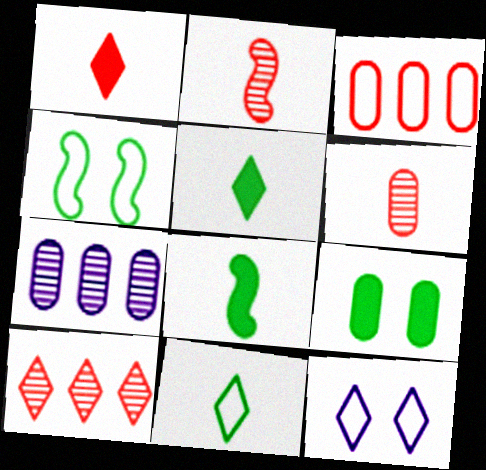[[1, 4, 7], 
[5, 10, 12]]